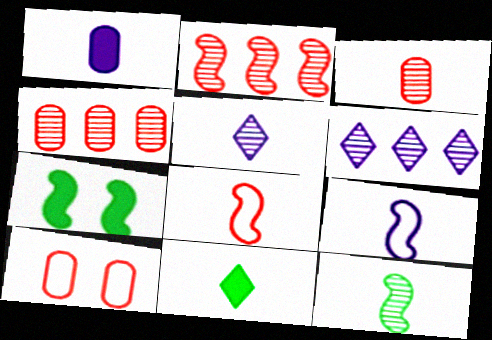[[1, 5, 9], 
[2, 7, 9], 
[3, 5, 12], 
[3, 9, 11]]